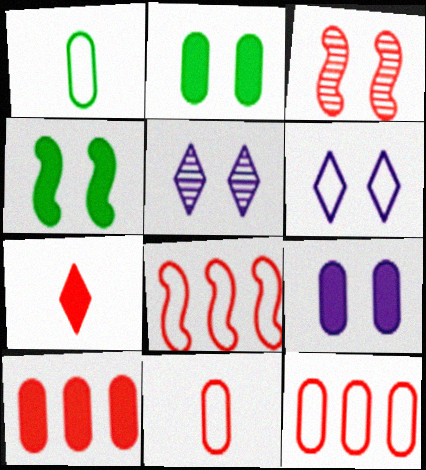[[1, 6, 8], 
[2, 3, 6], 
[3, 7, 12]]